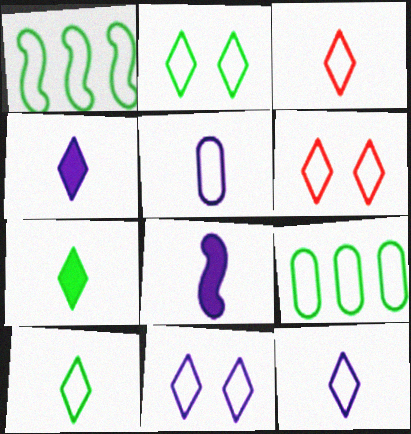[[1, 5, 6], 
[2, 6, 11], 
[3, 10, 12]]